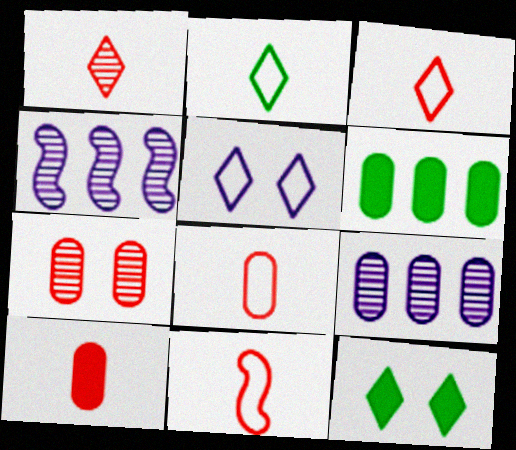[[1, 10, 11], 
[3, 8, 11], 
[4, 8, 12], 
[9, 11, 12]]